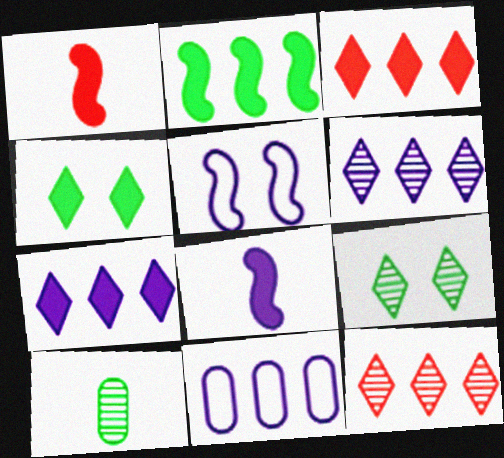[[1, 9, 11], 
[2, 11, 12], 
[3, 5, 10]]